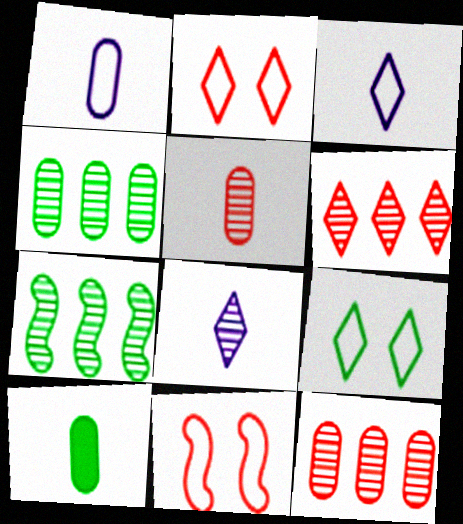[[1, 5, 10], 
[7, 9, 10]]